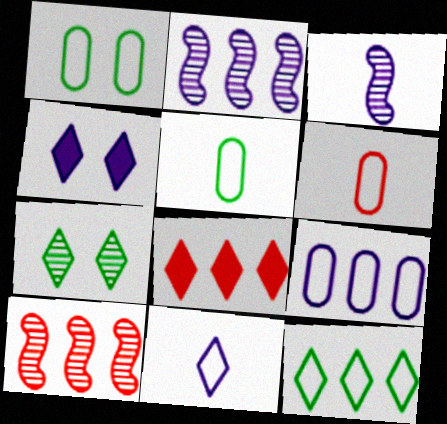[[1, 3, 8], 
[1, 6, 9], 
[3, 4, 9], 
[4, 5, 10], 
[7, 8, 11]]